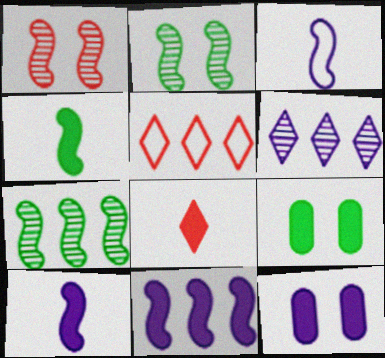[[3, 6, 12], 
[8, 9, 11]]